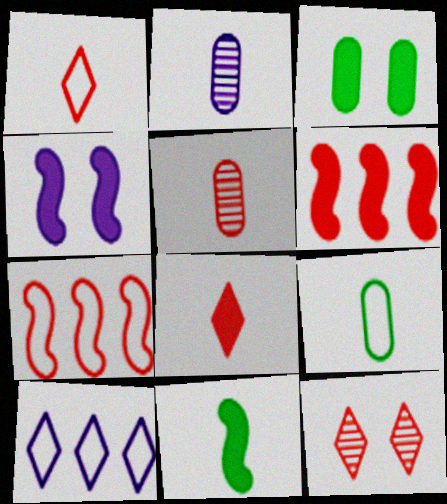[[1, 2, 11], 
[2, 4, 10], 
[4, 6, 11]]